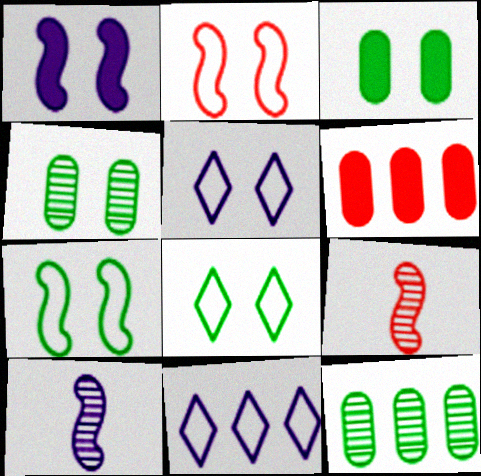[[3, 9, 11], 
[6, 8, 10]]